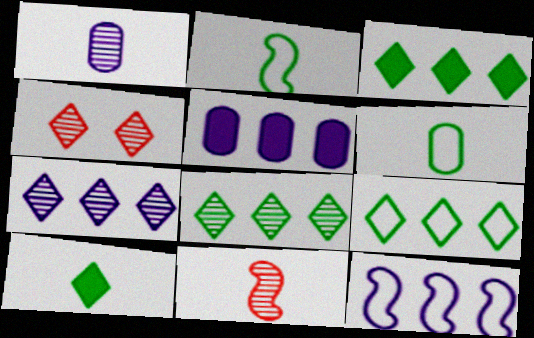[[2, 4, 5], 
[3, 8, 9], 
[5, 7, 12]]